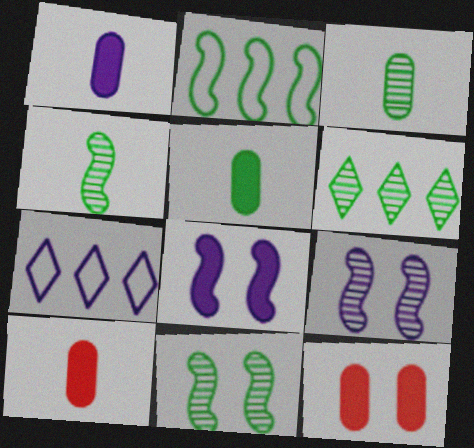[[1, 5, 10], 
[1, 7, 9], 
[3, 6, 11], 
[4, 7, 12], 
[7, 10, 11]]